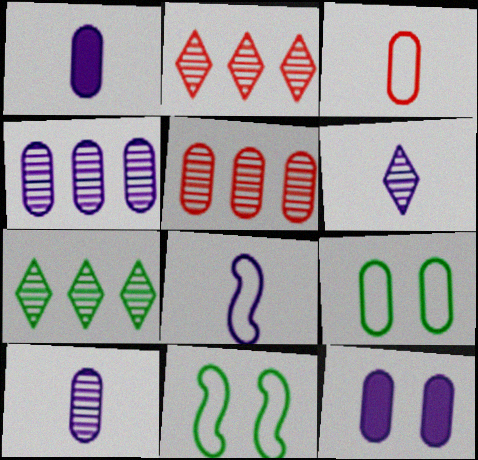[[1, 2, 11], 
[1, 5, 9], 
[1, 6, 8]]